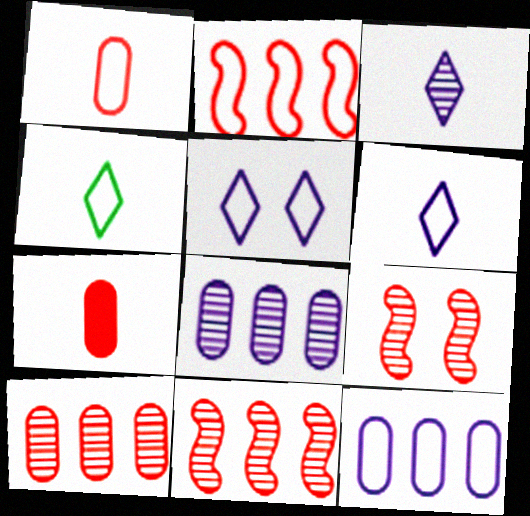[]